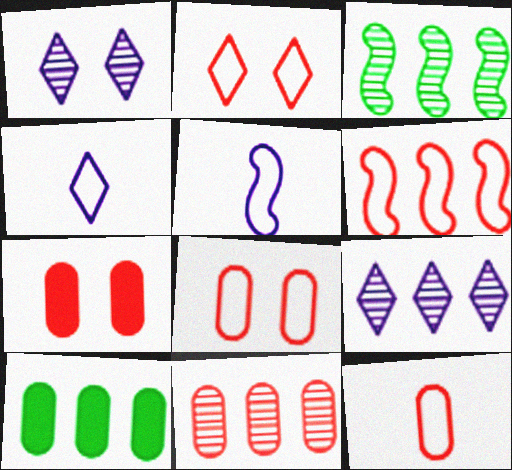[[2, 6, 12], 
[3, 4, 7], 
[3, 9, 11], 
[6, 9, 10], 
[7, 11, 12]]